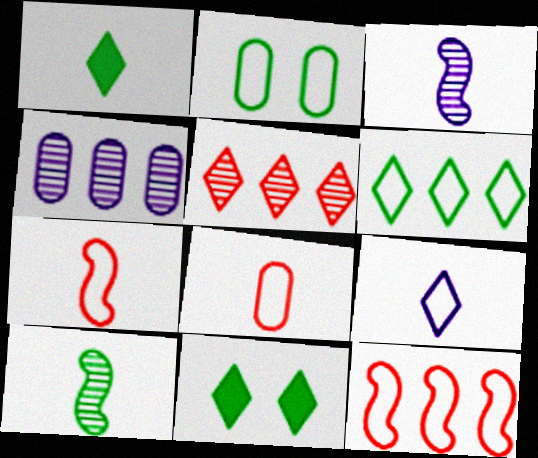[[1, 3, 8], 
[2, 9, 12], 
[4, 7, 11], 
[5, 9, 11]]